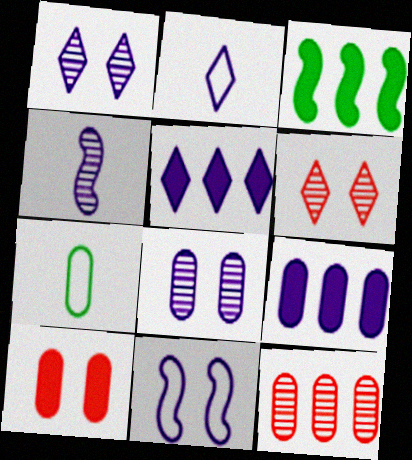[[1, 2, 5]]